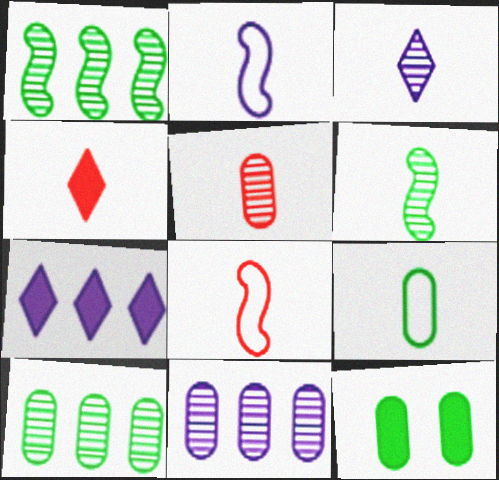[[3, 5, 6], 
[4, 5, 8], 
[9, 10, 12]]